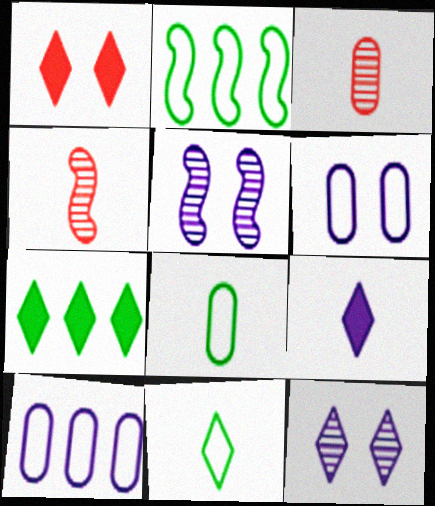[[1, 7, 9], 
[4, 6, 7], 
[4, 8, 9], 
[5, 9, 10]]